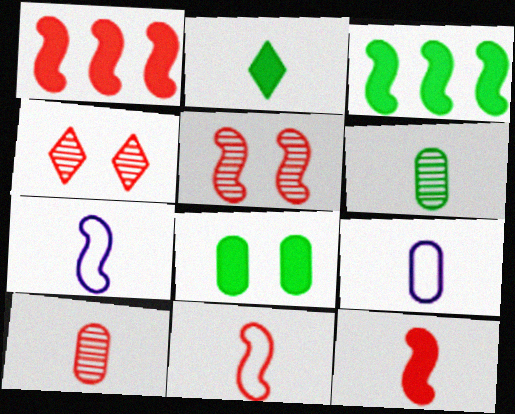[[1, 5, 11], 
[2, 3, 8], 
[2, 7, 10], 
[3, 4, 9], 
[3, 5, 7]]